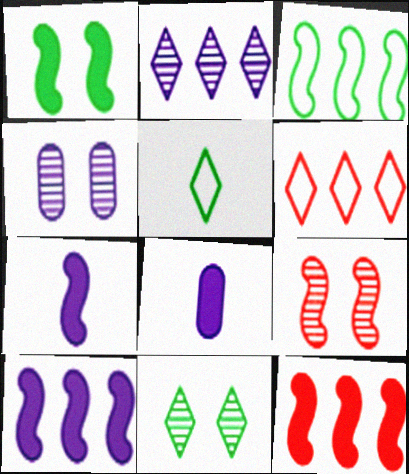[[1, 7, 12], 
[3, 7, 9], 
[4, 5, 12], 
[4, 9, 11]]